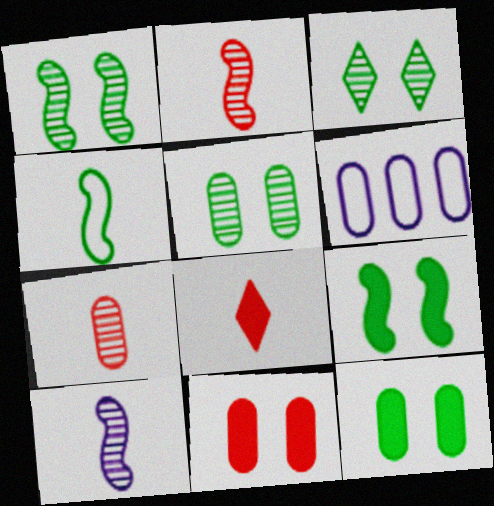[[1, 3, 5], 
[1, 6, 8], 
[6, 7, 12]]